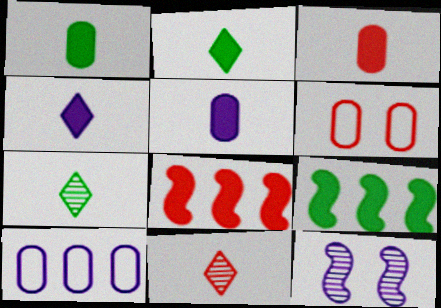[[1, 3, 5], 
[4, 10, 12], 
[6, 8, 11]]